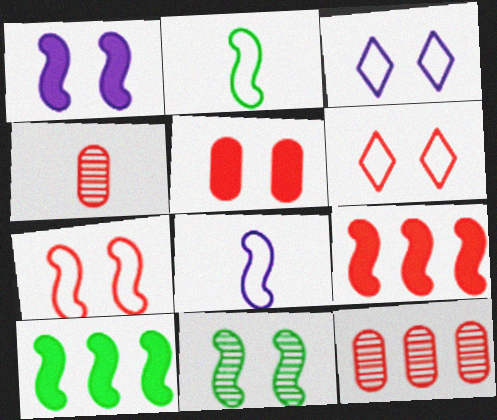[[1, 7, 11], 
[2, 10, 11], 
[3, 4, 10], 
[3, 5, 11], 
[4, 6, 9], 
[8, 9, 11]]